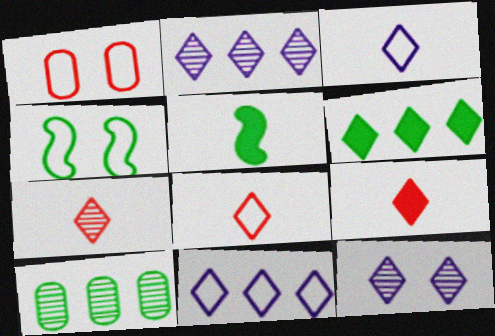[[1, 2, 5], 
[6, 8, 12], 
[7, 8, 9]]